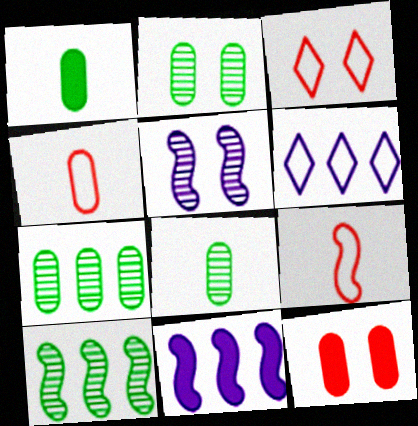[[2, 7, 8], 
[3, 8, 11]]